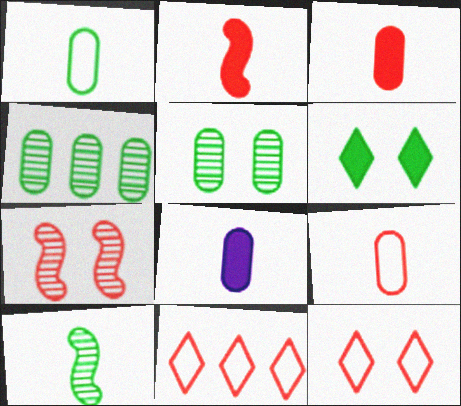[[3, 7, 11]]